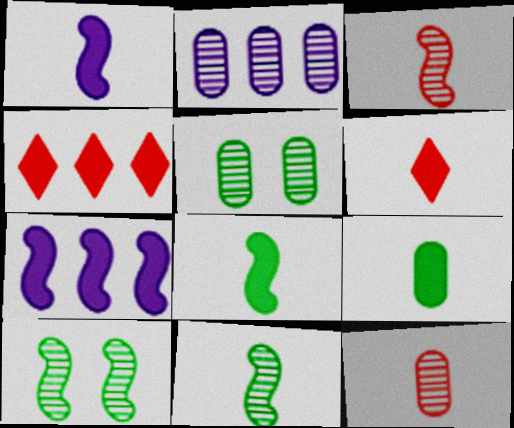[[1, 6, 9], 
[2, 5, 12]]